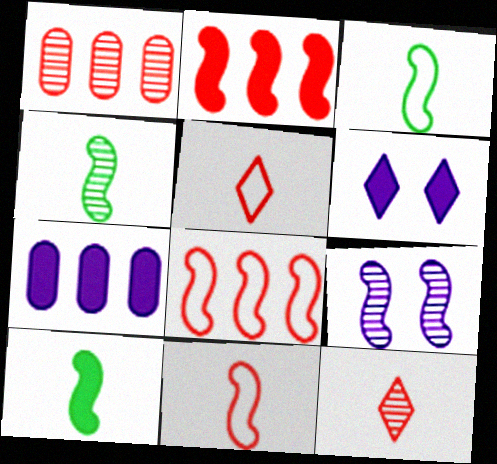[[1, 3, 6], 
[2, 3, 9], 
[3, 4, 10], 
[8, 9, 10]]